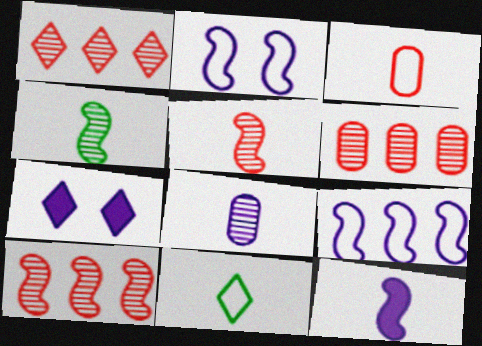[[1, 6, 10], 
[1, 7, 11], 
[7, 8, 9]]